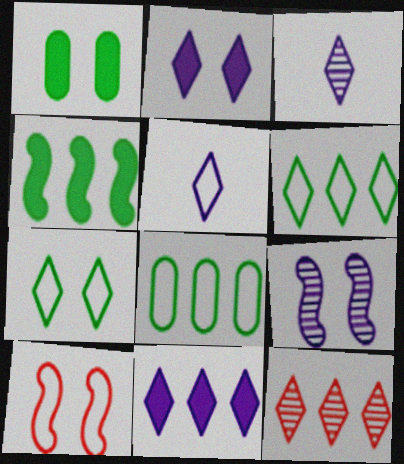[[5, 8, 10], 
[6, 11, 12]]